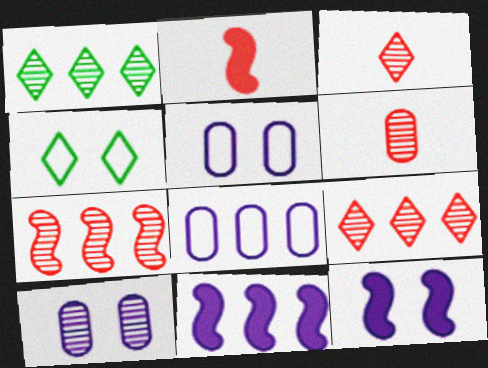[[1, 2, 5], 
[4, 6, 11]]